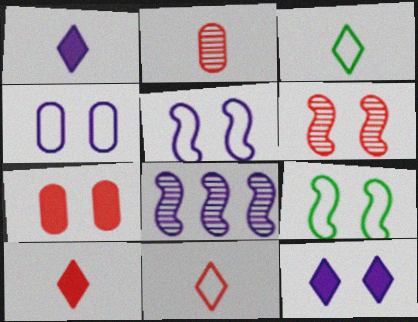[[1, 4, 8], 
[3, 7, 8]]